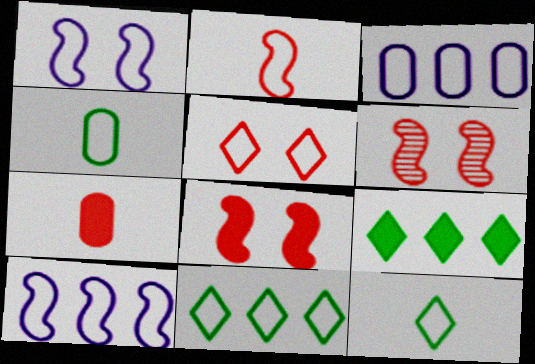[[4, 5, 10]]